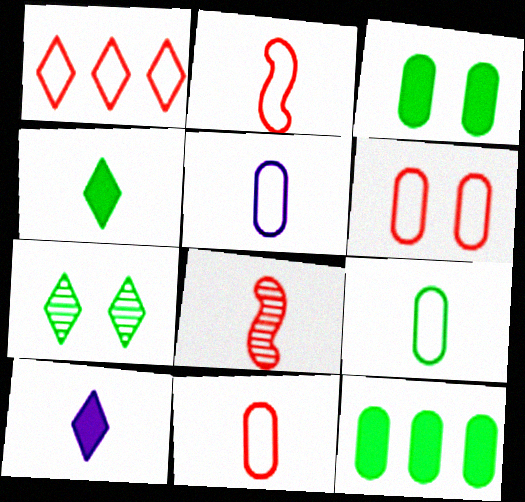[[1, 2, 6], 
[1, 7, 10], 
[4, 5, 8], 
[5, 9, 11], 
[8, 9, 10]]